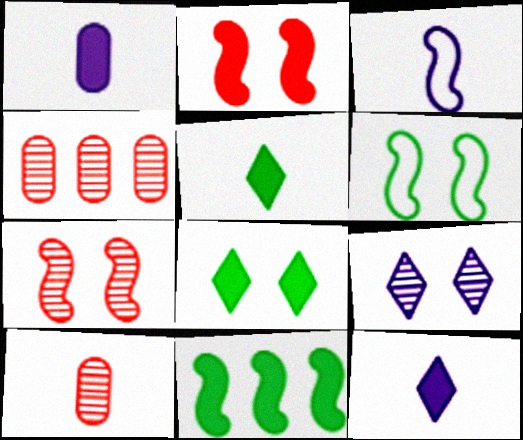[[3, 4, 8], 
[3, 5, 10], 
[3, 7, 11], 
[4, 6, 12]]